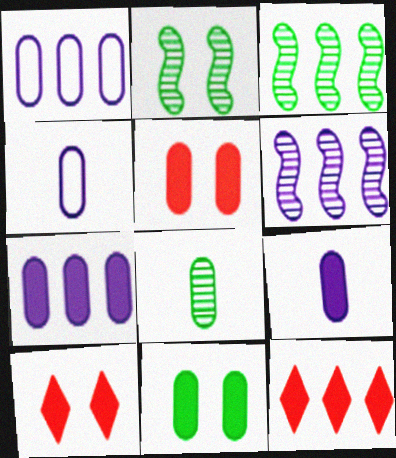[[1, 3, 12], 
[1, 5, 8], 
[2, 4, 12], 
[3, 4, 10]]